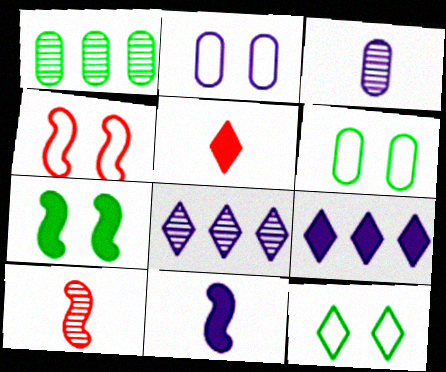[[2, 4, 12], 
[2, 8, 11], 
[5, 8, 12], 
[6, 9, 10]]